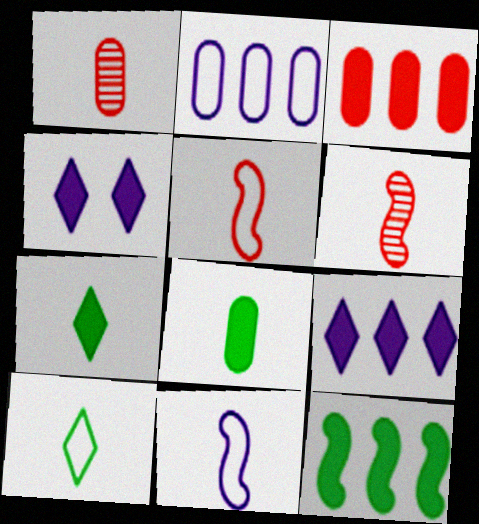[[1, 7, 11], 
[3, 9, 12]]